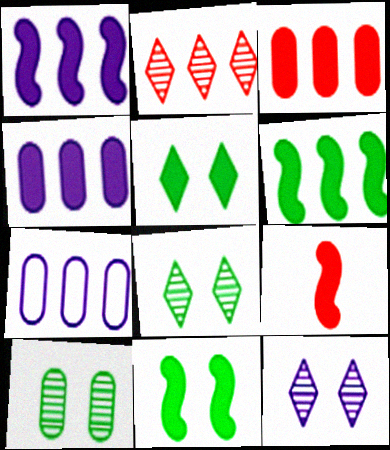[[1, 9, 11], 
[2, 6, 7], 
[4, 5, 9], 
[7, 8, 9]]